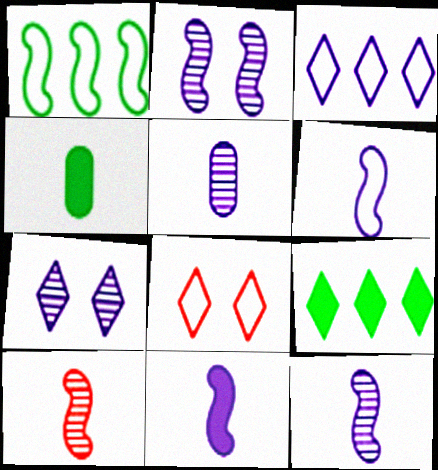[[6, 11, 12]]